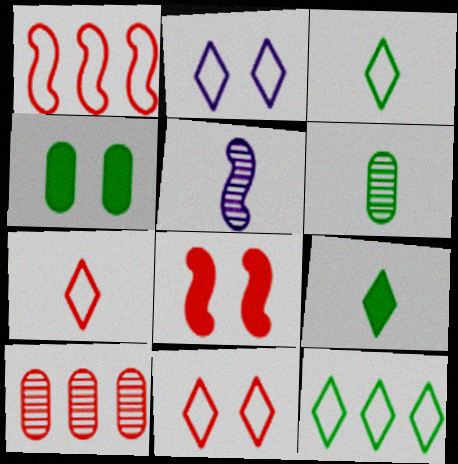[[2, 7, 12], 
[7, 8, 10]]